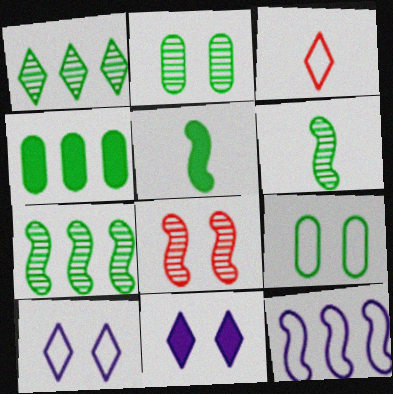[[1, 2, 6], 
[1, 3, 11], 
[1, 5, 9], 
[3, 9, 12], 
[5, 8, 12], 
[8, 9, 11]]